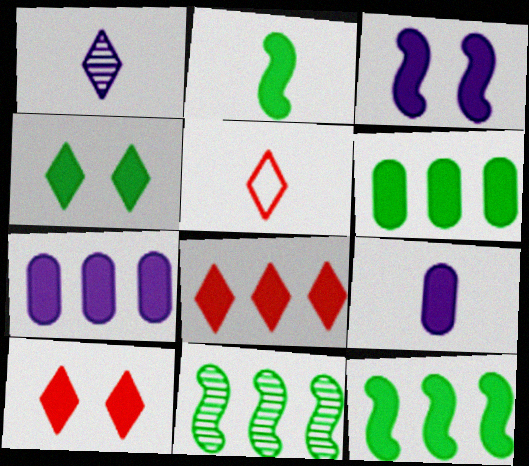[[2, 4, 6], 
[2, 7, 10], 
[7, 8, 12], 
[9, 10, 12]]